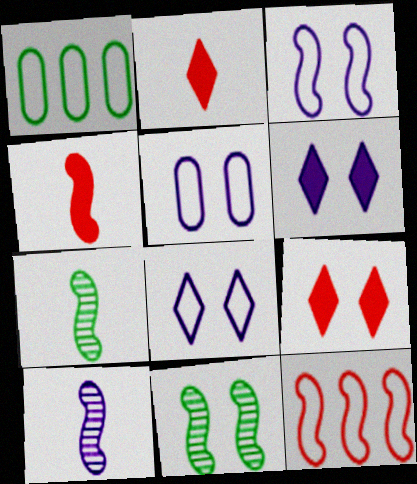[[1, 9, 10], 
[3, 5, 8], 
[5, 9, 11]]